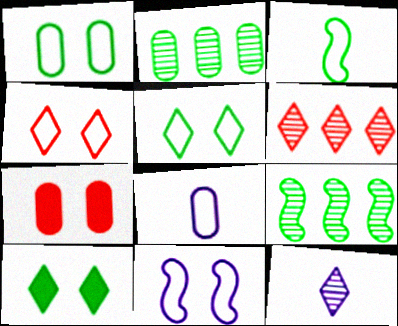[[1, 4, 11], 
[2, 3, 10], 
[2, 7, 8]]